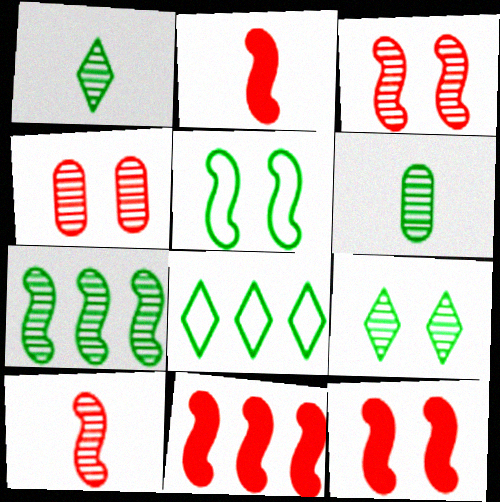[[2, 11, 12], 
[6, 7, 9]]